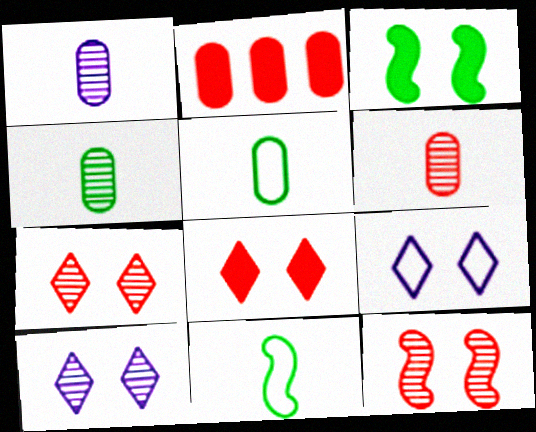[[1, 4, 6], 
[2, 10, 11]]